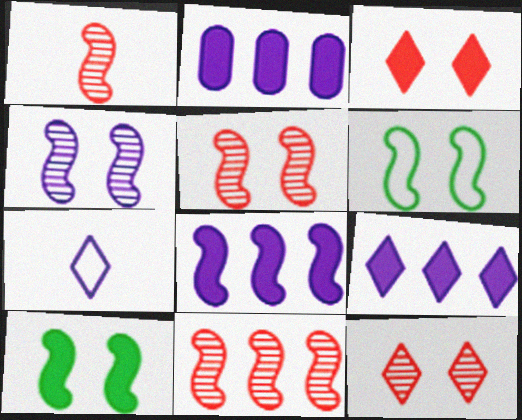[[1, 5, 11], 
[1, 6, 8], 
[2, 4, 7], 
[2, 8, 9]]